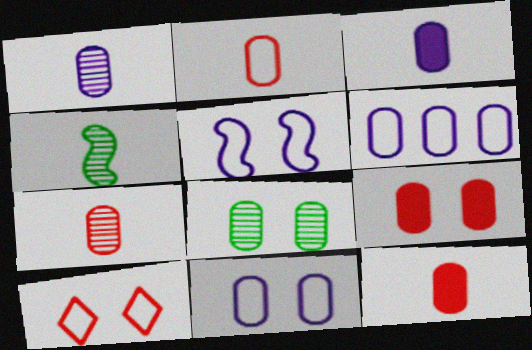[[2, 7, 12], 
[6, 8, 12], 
[8, 9, 11]]